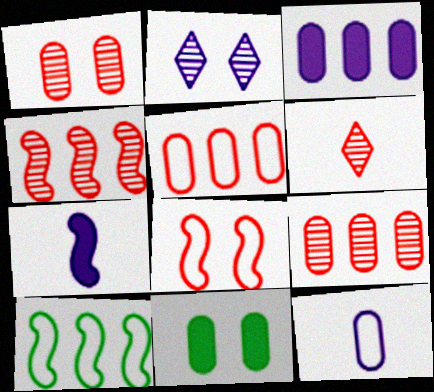[[1, 4, 6], 
[2, 8, 11], 
[9, 11, 12]]